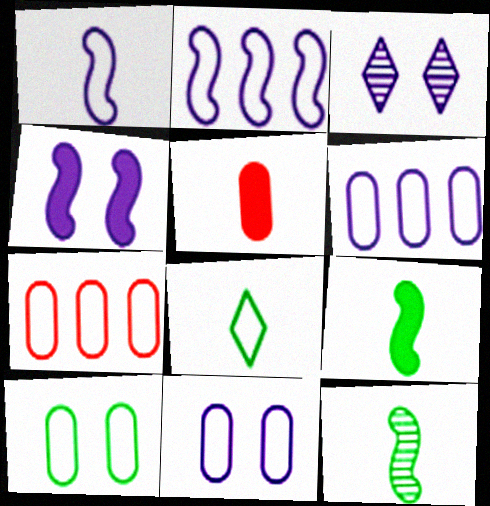[[3, 4, 11], 
[3, 7, 9]]